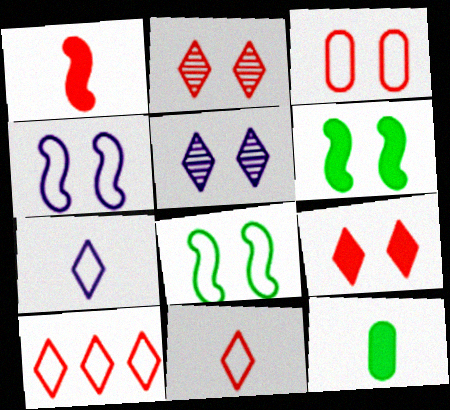[[3, 5, 6]]